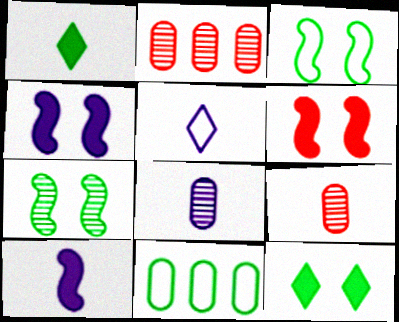[[1, 7, 11], 
[5, 8, 10]]